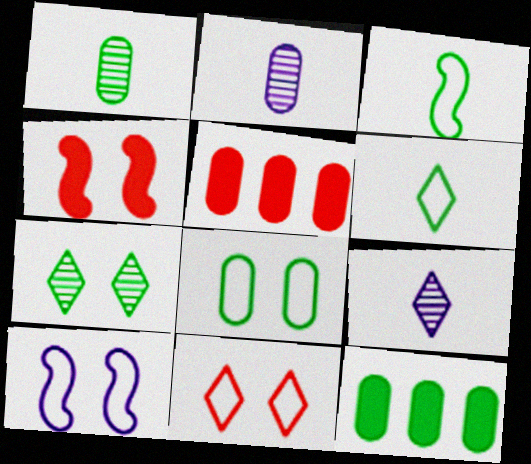[[1, 8, 12], 
[2, 5, 8], 
[3, 7, 12], 
[8, 10, 11]]